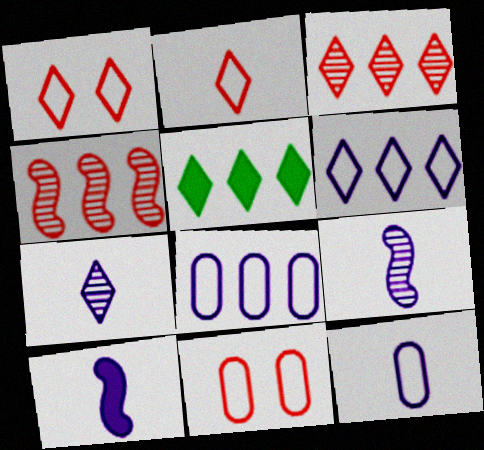[[1, 5, 7], 
[3, 5, 6], 
[4, 5, 8], 
[5, 9, 11], 
[7, 10, 12]]